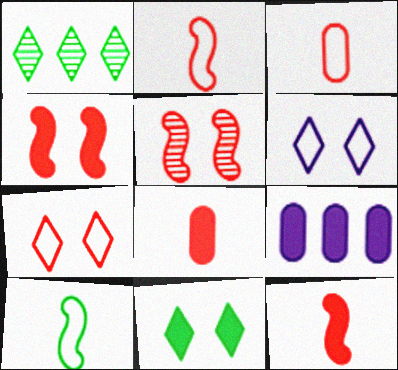[[9, 11, 12]]